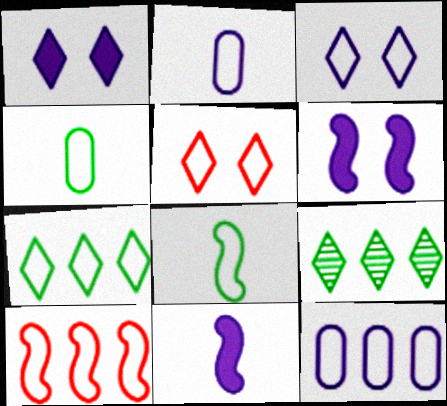[[3, 4, 10], 
[5, 8, 12], 
[7, 10, 12]]